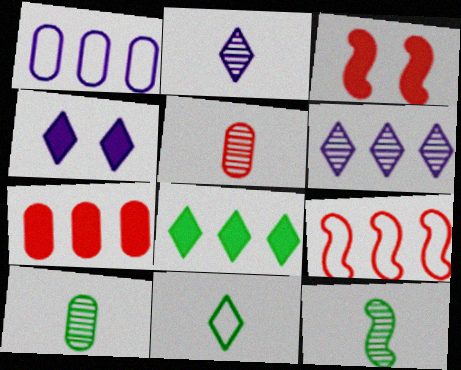[[2, 5, 12], 
[4, 9, 10]]